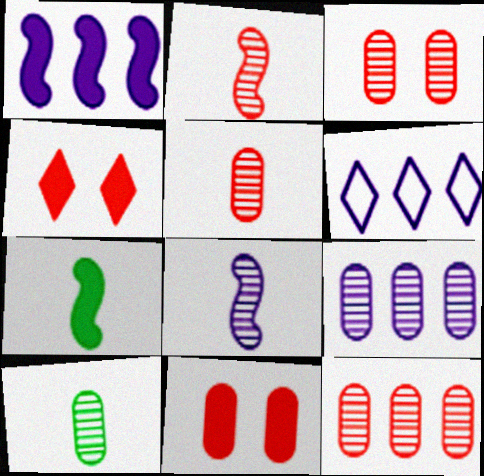[[1, 6, 9], 
[3, 5, 12], 
[3, 6, 7], 
[3, 9, 10]]